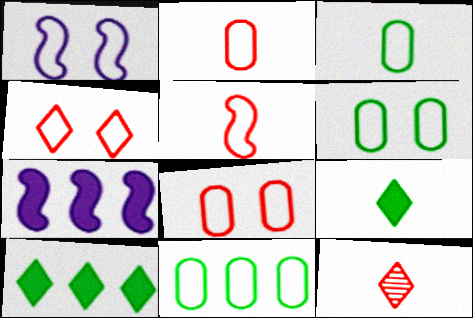[[1, 4, 6], 
[3, 6, 11], 
[6, 7, 12]]